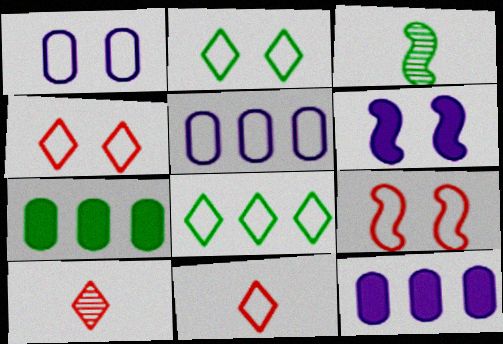[[1, 2, 9], 
[2, 3, 7], 
[3, 4, 12]]